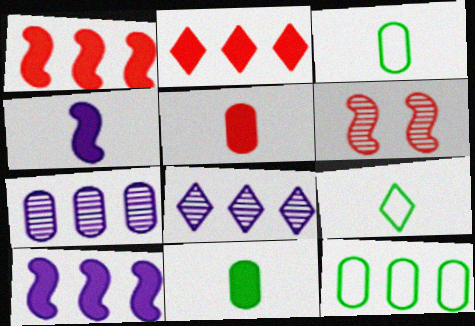[[1, 8, 12]]